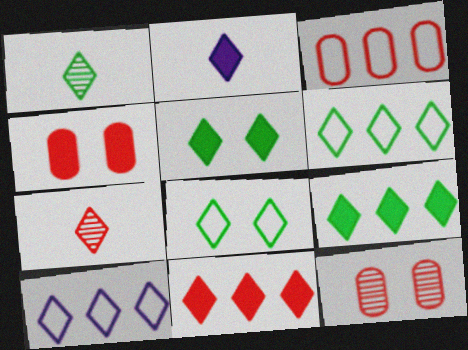[[1, 5, 6], 
[1, 8, 9], 
[2, 5, 11], 
[5, 7, 10]]